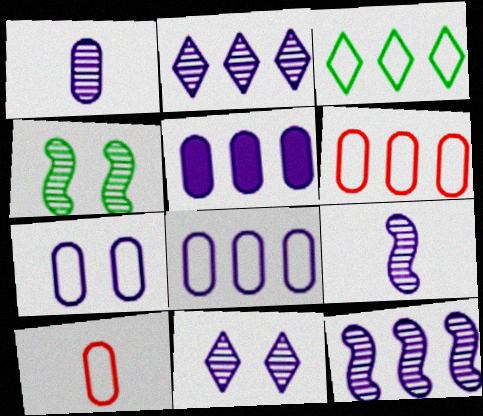[[1, 5, 7], 
[1, 11, 12]]